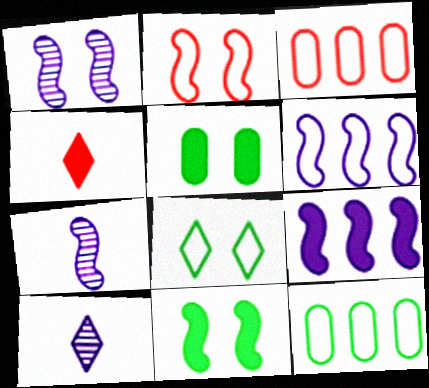[[1, 2, 11], 
[1, 4, 12], 
[3, 10, 11], 
[4, 5, 9]]